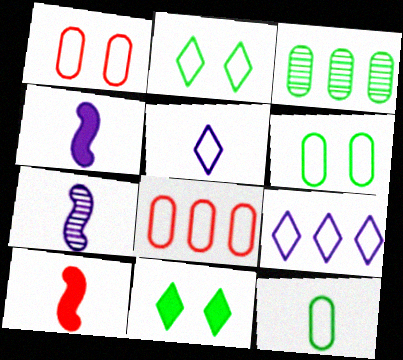[[7, 8, 11]]